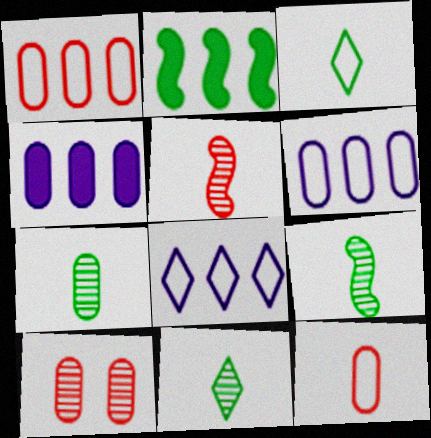[[7, 9, 11]]